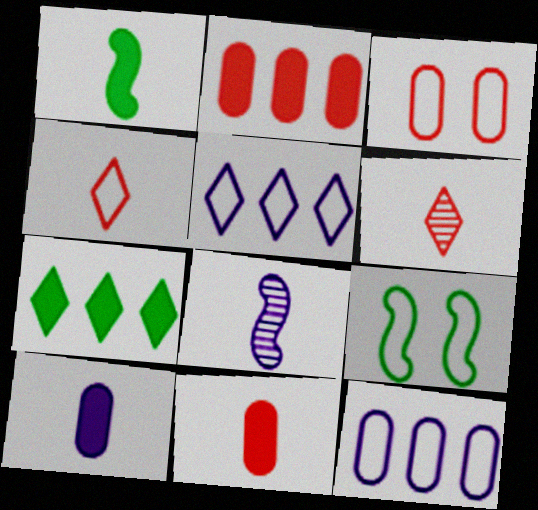[[3, 7, 8], 
[4, 9, 12]]